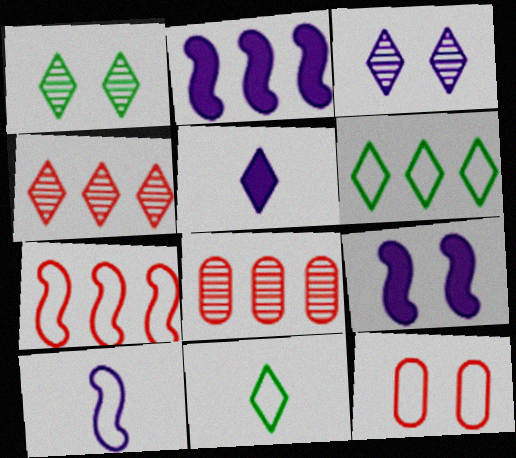[[1, 9, 12], 
[2, 6, 8], 
[6, 10, 12], 
[8, 9, 11]]